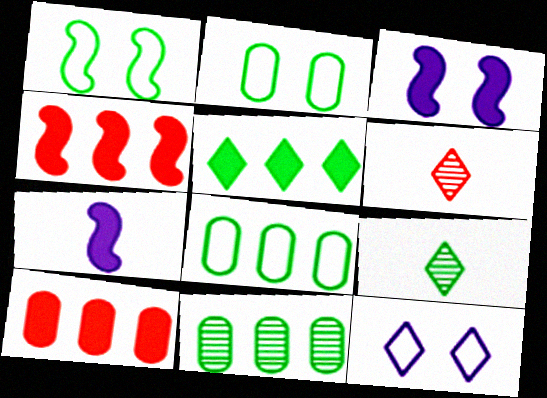[[3, 6, 8], 
[5, 6, 12]]